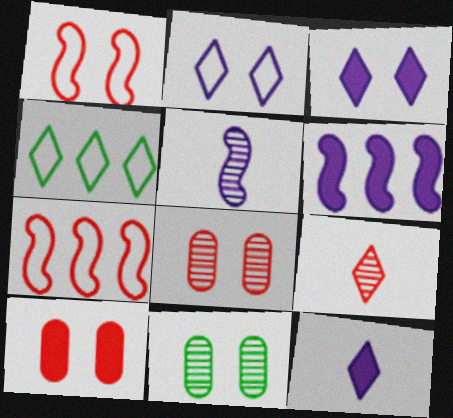[[1, 3, 11], 
[3, 4, 9], 
[4, 5, 10], 
[7, 9, 10], 
[7, 11, 12]]